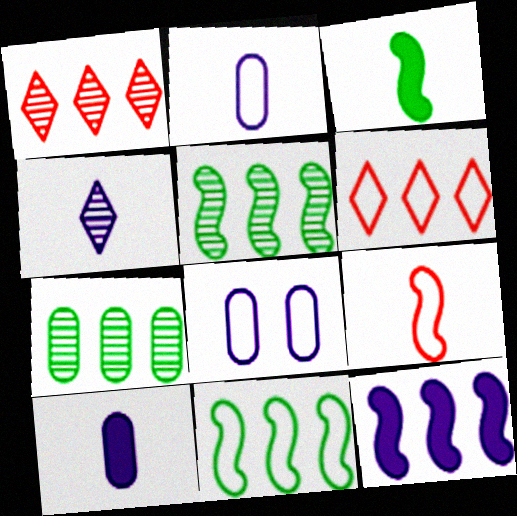[[1, 3, 8], 
[4, 8, 12], 
[6, 7, 12]]